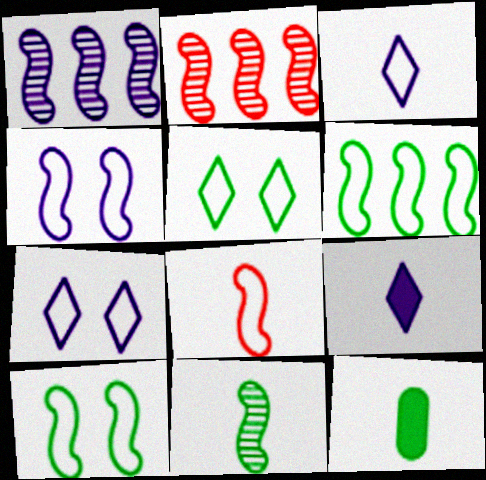[[2, 7, 12], 
[4, 6, 8]]